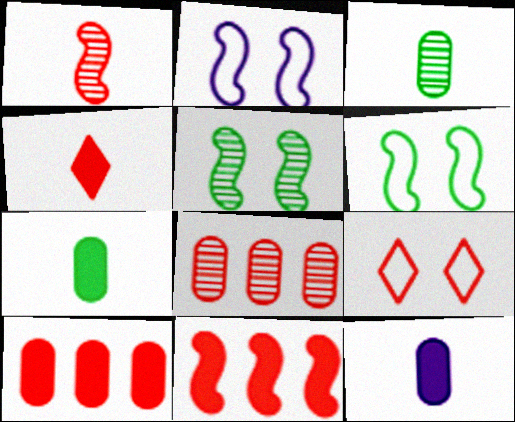[[1, 9, 10]]